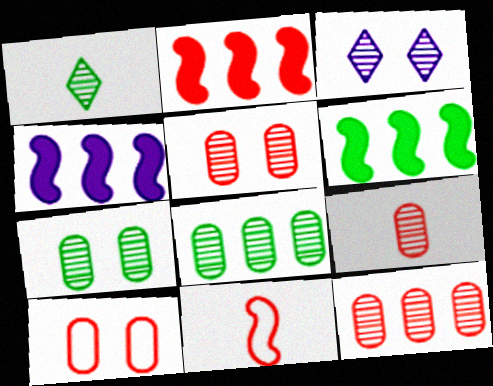[[1, 4, 10], 
[2, 4, 6], 
[5, 9, 12]]